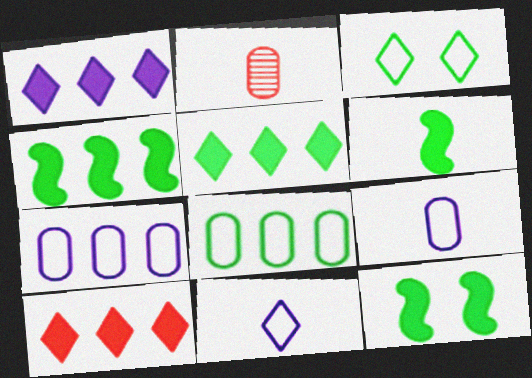[[1, 5, 10], 
[2, 6, 11], 
[4, 6, 12]]